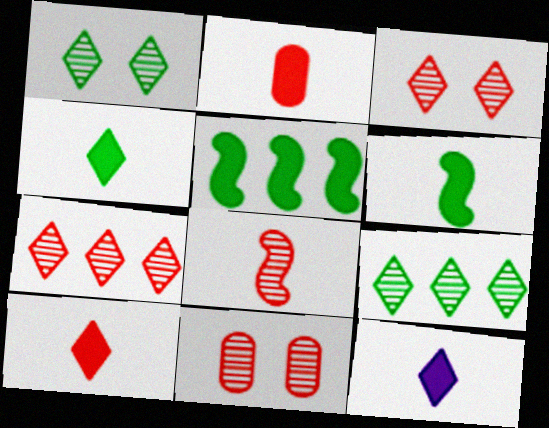[[2, 6, 12], 
[4, 10, 12], 
[7, 8, 11]]